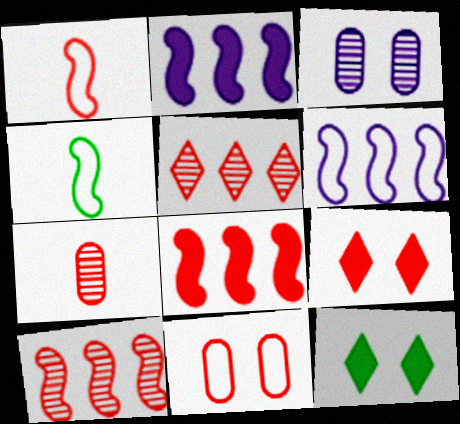[[6, 7, 12]]